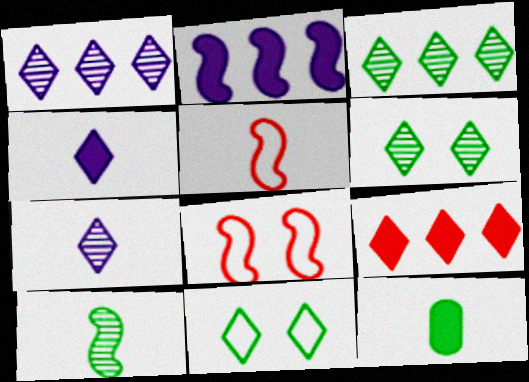[[1, 8, 12], 
[2, 8, 10], 
[5, 7, 12], 
[7, 9, 11]]